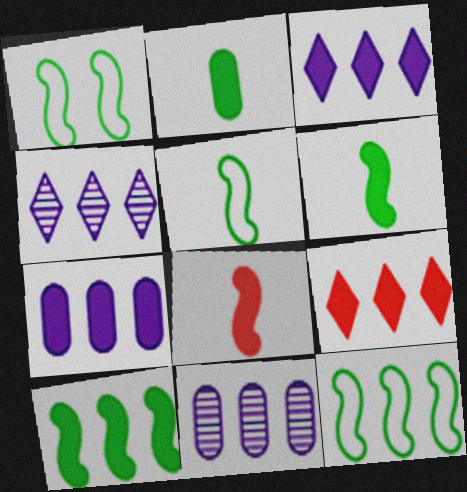[[1, 5, 12], 
[7, 9, 10], 
[9, 11, 12]]